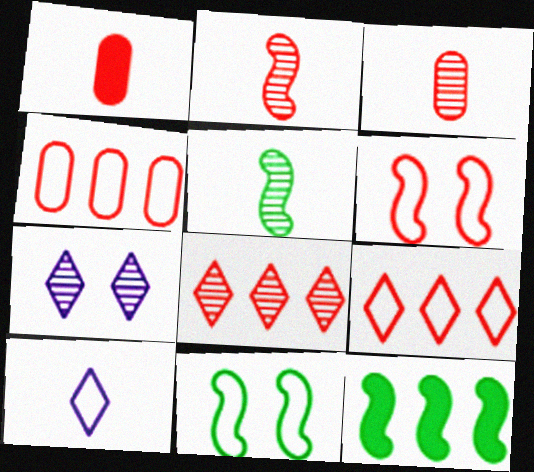[[1, 5, 10], 
[1, 6, 8], 
[4, 10, 11], 
[5, 11, 12]]